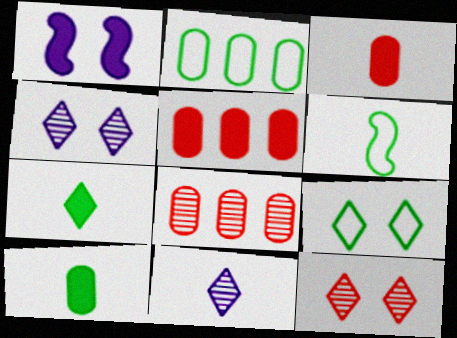[[1, 5, 7], 
[2, 6, 9], 
[3, 6, 11], 
[4, 5, 6]]